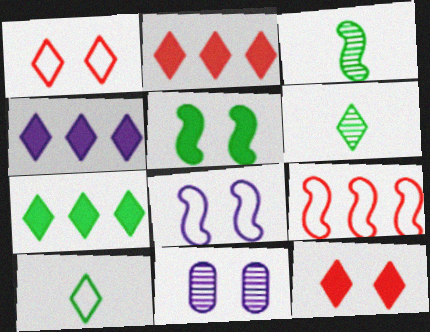[[1, 4, 6], 
[1, 5, 11], 
[2, 4, 7]]